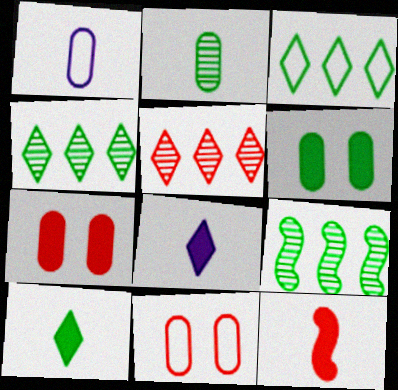[[5, 11, 12], 
[8, 9, 11]]